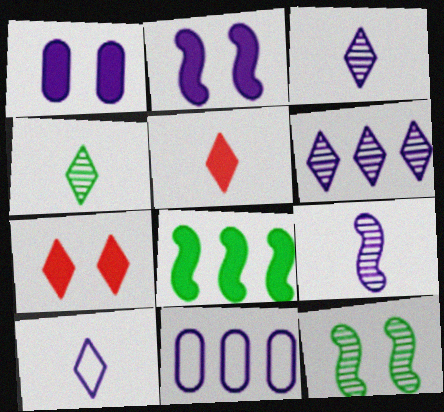[[1, 5, 8], 
[2, 3, 11], 
[4, 5, 10], 
[5, 11, 12]]